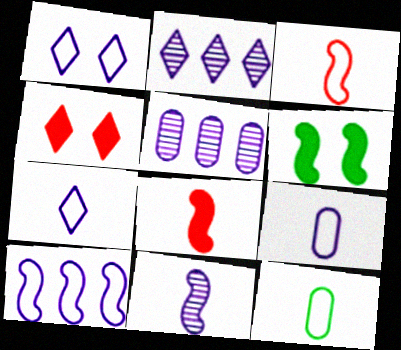[[1, 9, 10], 
[3, 7, 12]]